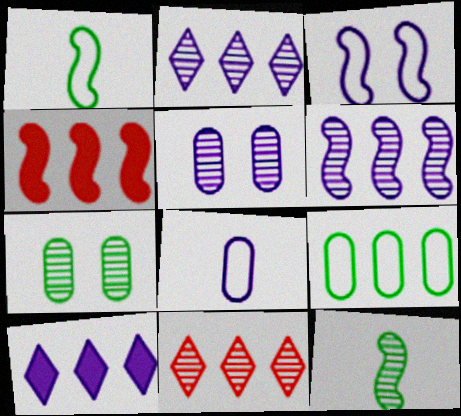[[2, 4, 9], 
[3, 4, 12], 
[5, 11, 12]]